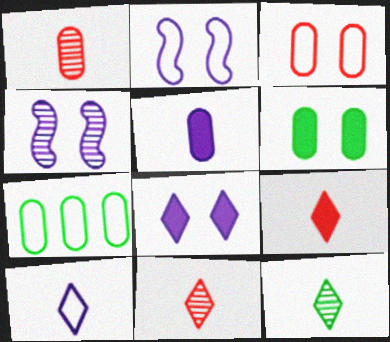[[4, 7, 9], 
[9, 10, 12]]